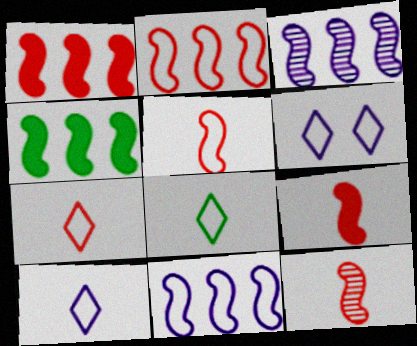[[2, 3, 4], 
[5, 9, 12], 
[7, 8, 10]]